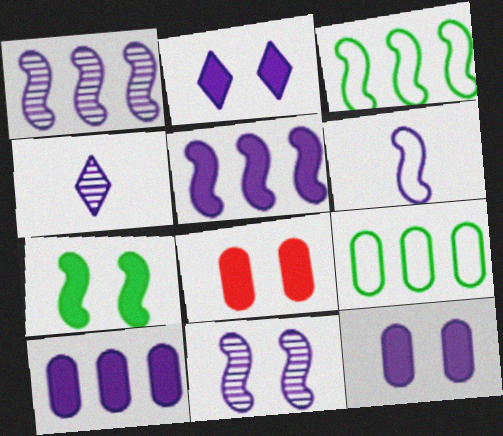[[2, 7, 8], 
[3, 4, 8], 
[5, 6, 11]]